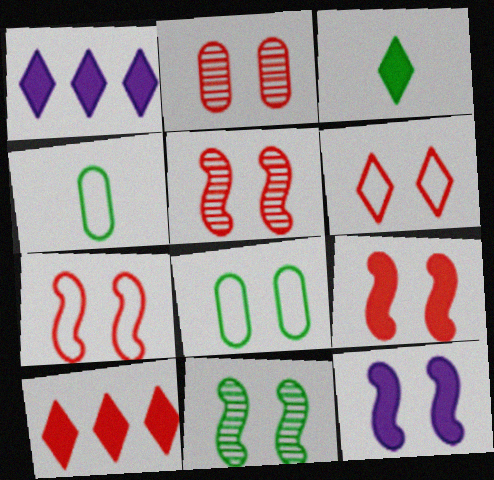[[1, 4, 5], 
[2, 6, 9], 
[5, 7, 9], 
[7, 11, 12]]